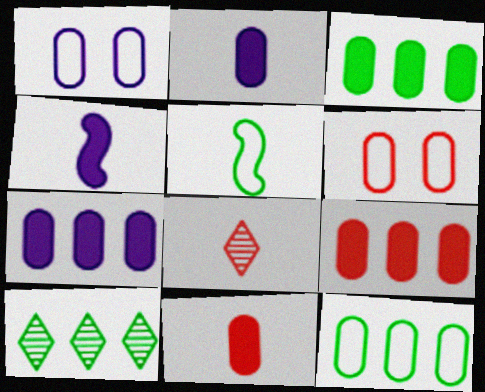[[2, 5, 8], 
[3, 7, 9], 
[4, 6, 10]]